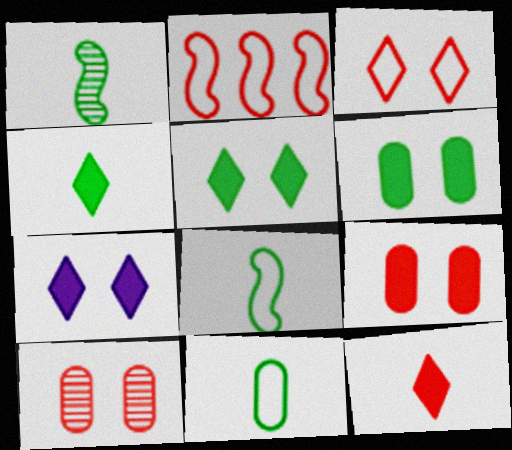[[1, 4, 11], 
[2, 10, 12]]